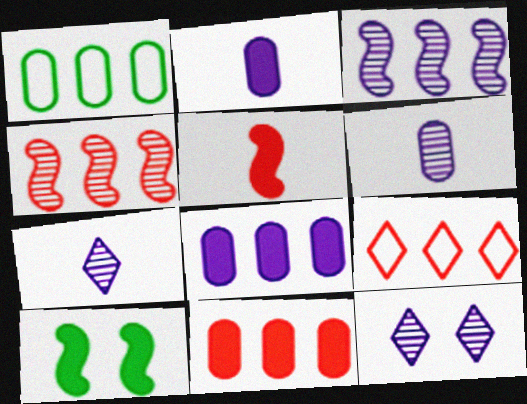[[1, 5, 12], 
[3, 6, 12], 
[4, 9, 11], 
[6, 9, 10]]